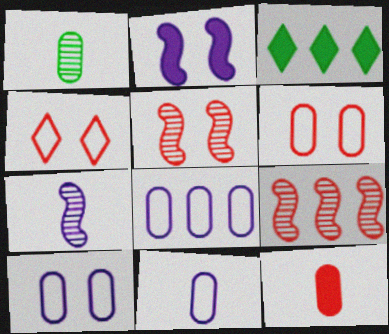[[1, 11, 12], 
[2, 3, 12], 
[3, 5, 11], 
[3, 6, 7], 
[3, 8, 9], 
[4, 9, 12], 
[8, 10, 11]]